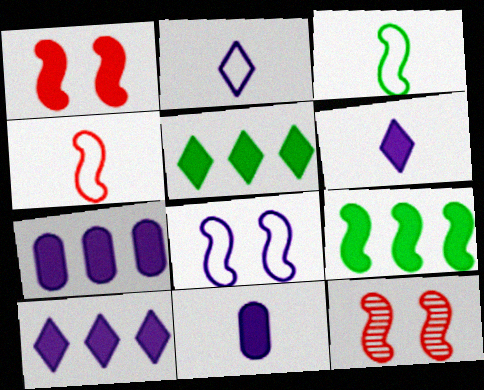[[1, 5, 11]]